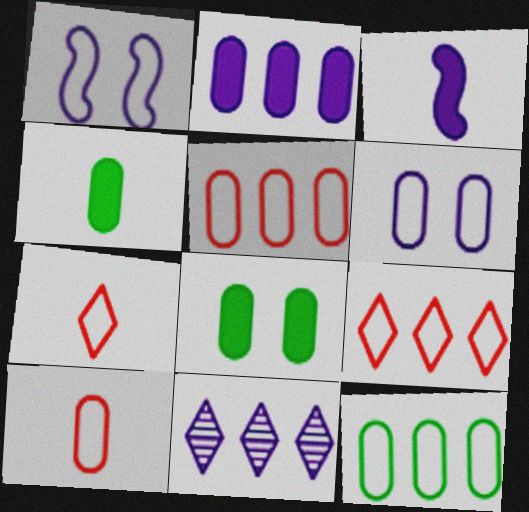[[1, 7, 12], 
[3, 6, 11], 
[6, 10, 12]]